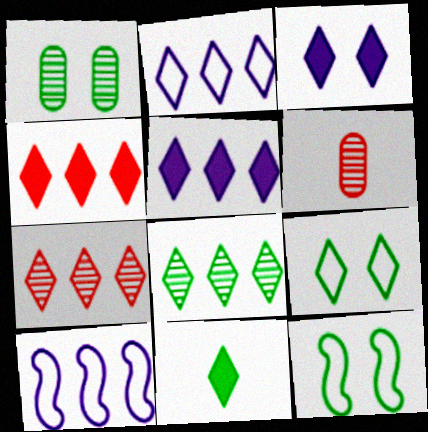[[2, 4, 8], 
[3, 4, 11], 
[5, 6, 12], 
[8, 9, 11]]